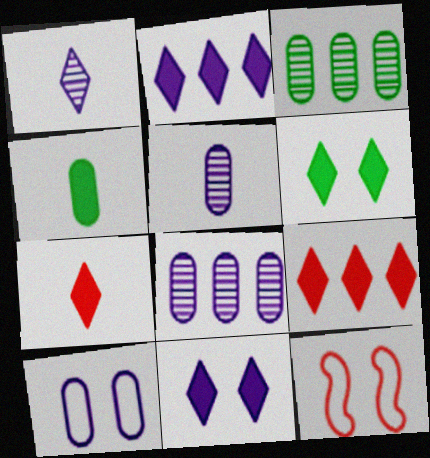[[2, 6, 7]]